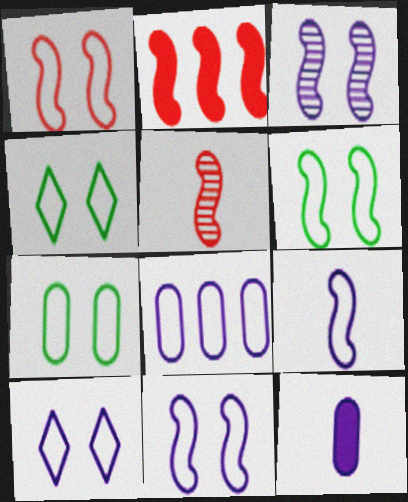[[1, 2, 5], 
[1, 6, 11], 
[1, 7, 10], 
[4, 6, 7], 
[8, 9, 10]]